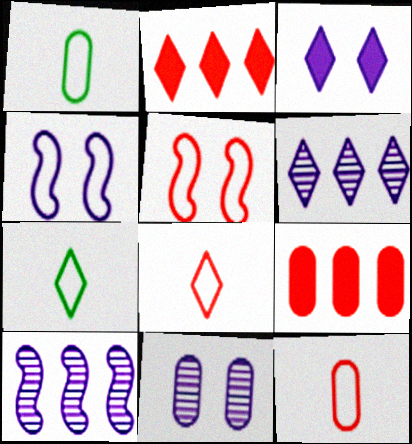[[1, 9, 11], 
[3, 4, 11]]